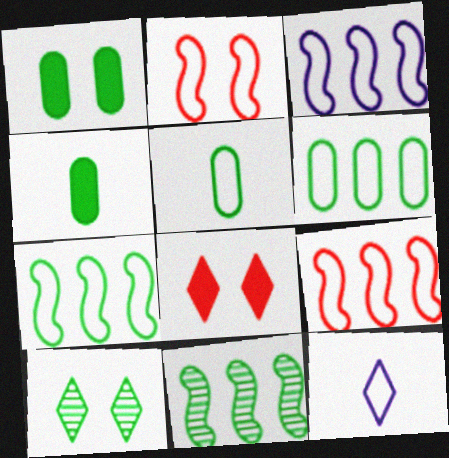[[2, 6, 12], 
[3, 7, 9], 
[4, 7, 10]]